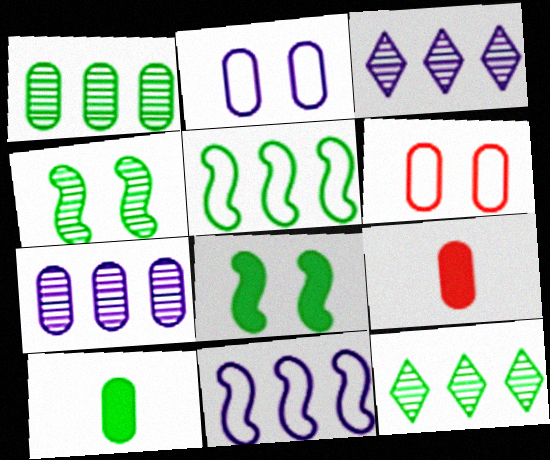[[1, 2, 9], 
[6, 7, 10]]